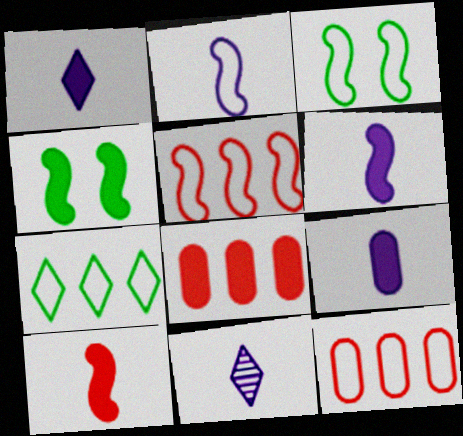[[1, 4, 8], 
[1, 6, 9], 
[2, 3, 5], 
[2, 9, 11], 
[3, 8, 11], 
[4, 11, 12]]